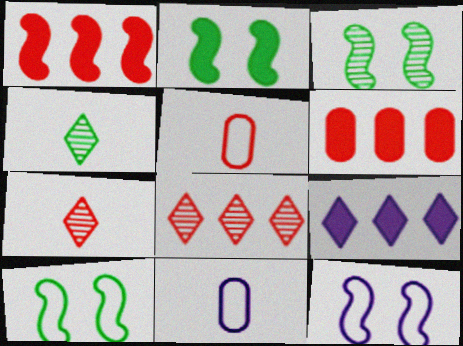[[2, 3, 10], 
[2, 8, 11], 
[3, 5, 9], 
[4, 6, 12]]